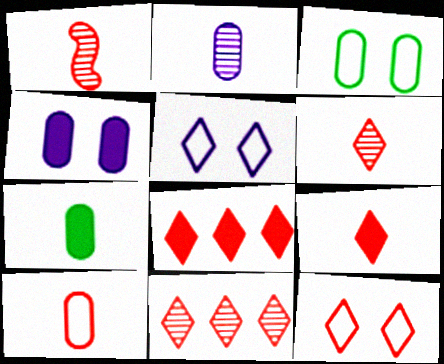[[1, 9, 10], 
[2, 7, 10], 
[6, 8, 12], 
[9, 11, 12]]